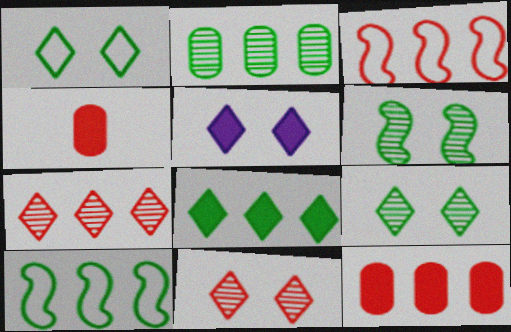[[1, 5, 11], 
[2, 8, 10], 
[3, 4, 11], 
[3, 7, 12]]